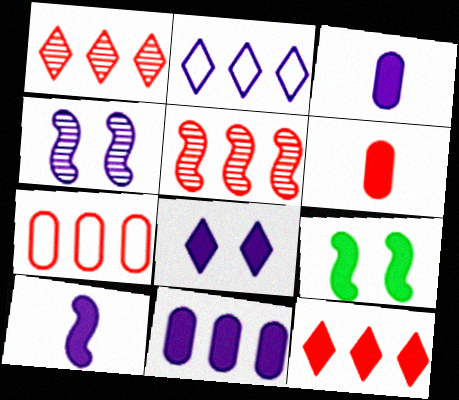[[2, 3, 4], 
[3, 9, 12], 
[5, 7, 12], 
[8, 10, 11]]